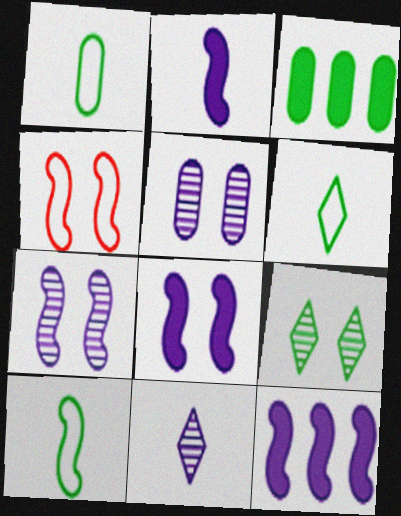[[1, 6, 10], 
[2, 8, 12], 
[3, 4, 11], 
[3, 9, 10]]